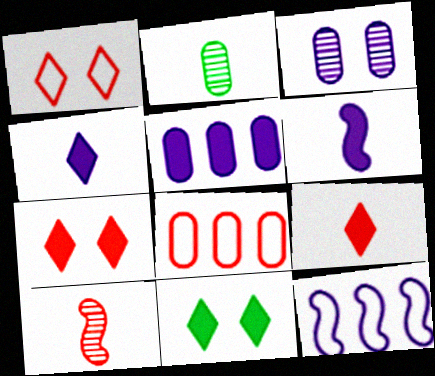[[2, 7, 12], 
[3, 4, 12], 
[7, 8, 10]]